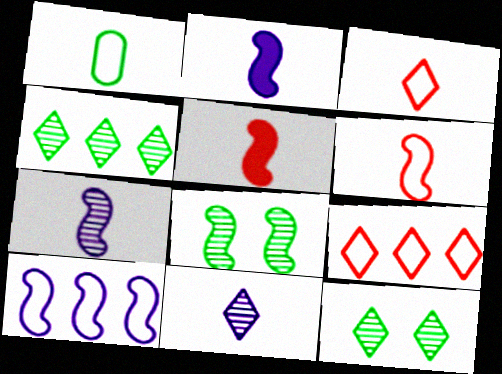[[1, 5, 11], 
[5, 8, 10]]